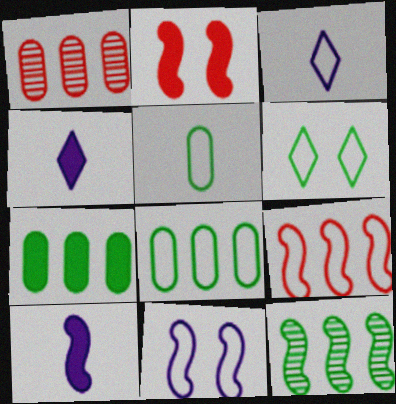[[1, 6, 10], 
[2, 4, 7]]